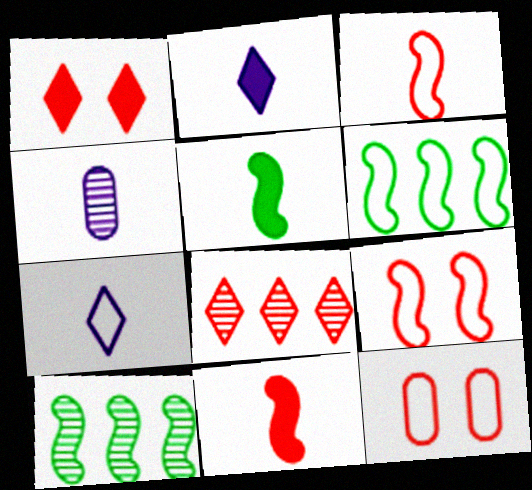[[1, 4, 6], 
[2, 10, 12], 
[6, 7, 12], 
[8, 11, 12]]